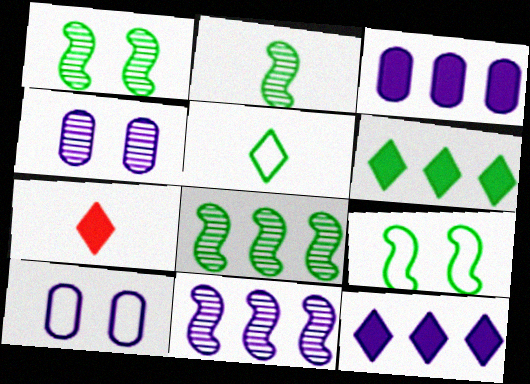[[1, 2, 8], 
[7, 8, 10]]